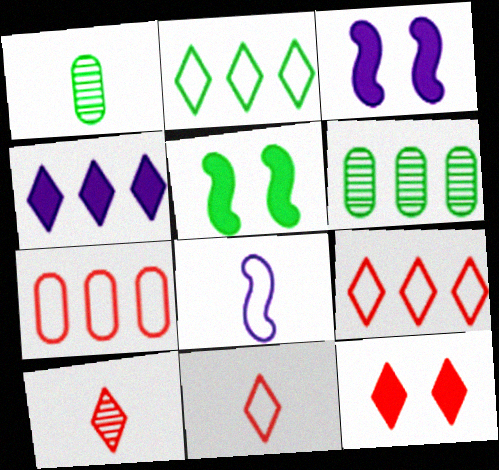[[1, 2, 5], 
[1, 3, 9], 
[3, 6, 11], 
[6, 8, 12], 
[9, 10, 12]]